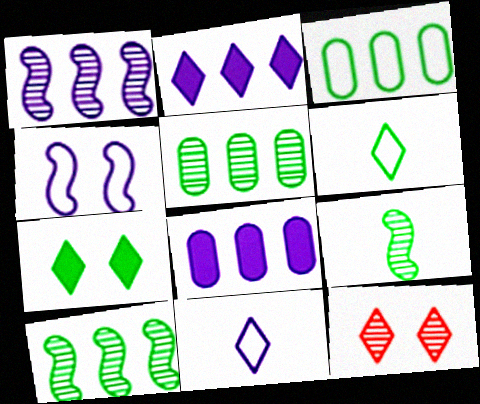[[2, 6, 12], 
[3, 7, 9]]